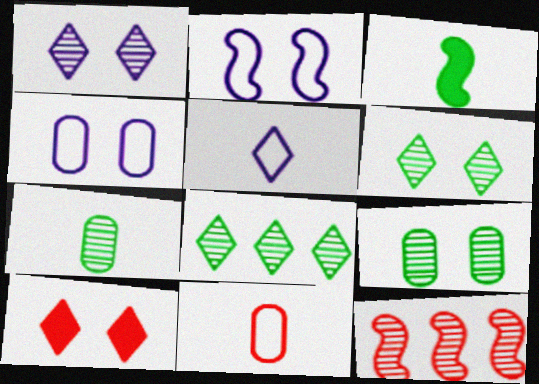[[1, 7, 12], 
[2, 3, 12], 
[2, 9, 10], 
[5, 8, 10], 
[10, 11, 12]]